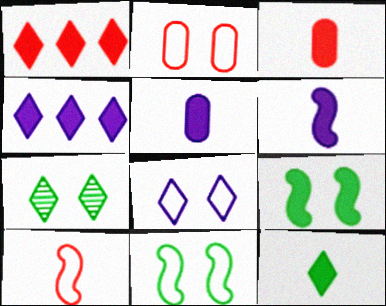[[1, 5, 9], 
[2, 8, 11], 
[3, 4, 9], 
[3, 6, 12]]